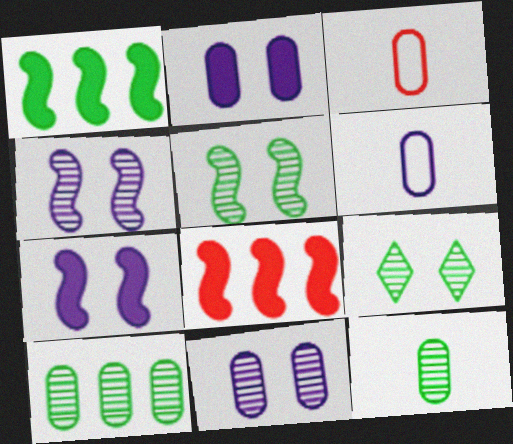[[2, 3, 10], 
[6, 8, 9]]